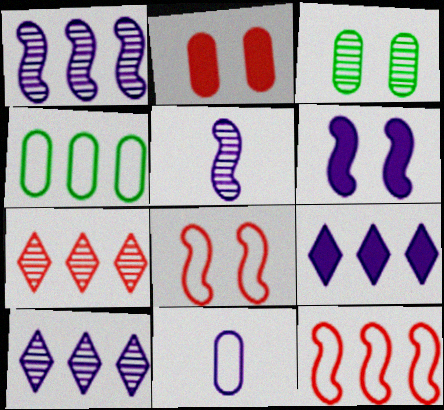[[3, 5, 7], 
[6, 10, 11]]